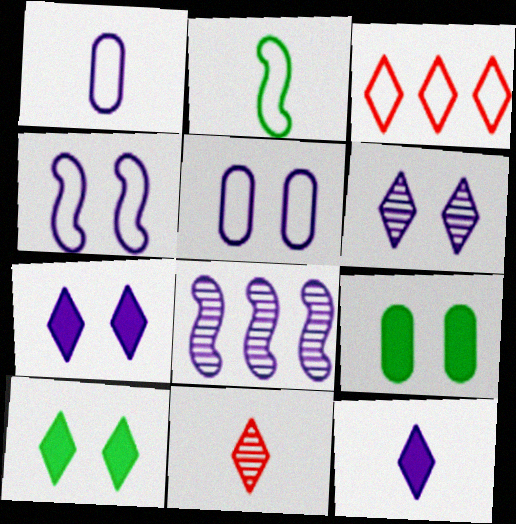[[1, 7, 8], 
[2, 3, 5], 
[5, 8, 12]]